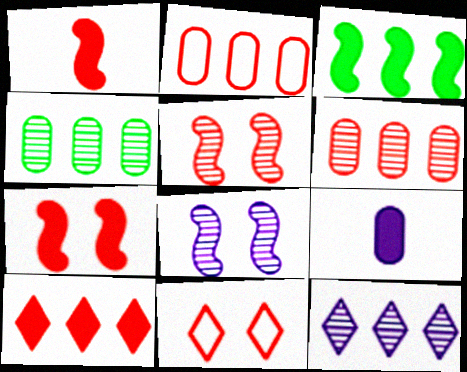[[1, 6, 11], 
[2, 3, 12]]